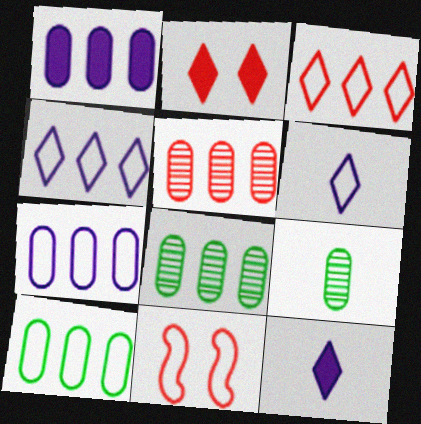[[1, 5, 10], 
[6, 10, 11], 
[8, 11, 12]]